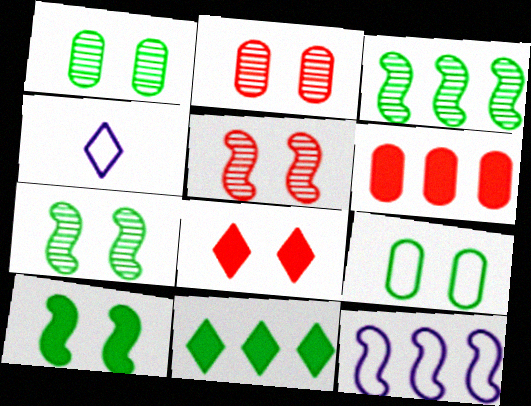[[4, 6, 7]]